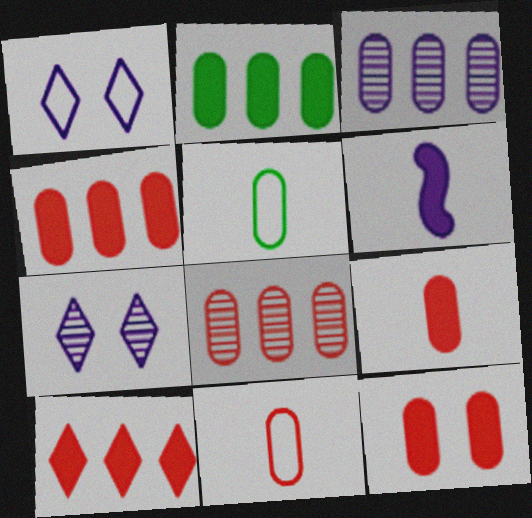[[1, 3, 6], 
[3, 5, 12], 
[4, 9, 12], 
[8, 11, 12]]